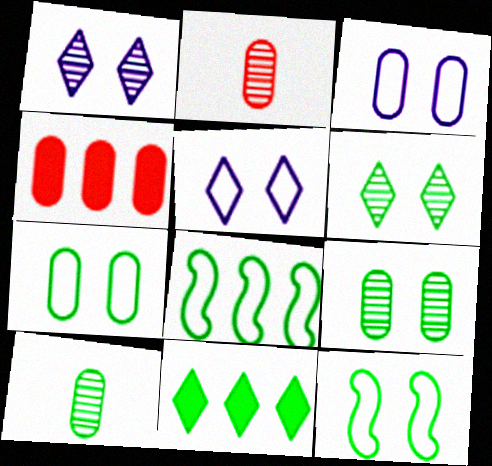[[3, 4, 10], 
[10, 11, 12]]